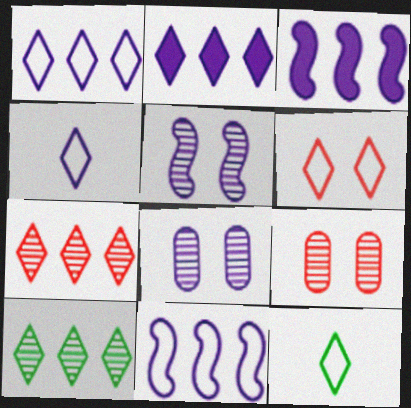[[1, 6, 12], 
[3, 4, 8], 
[3, 9, 12]]